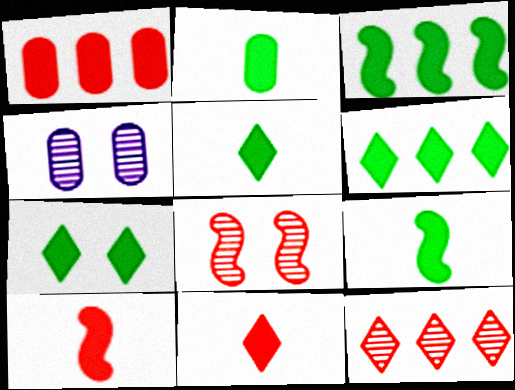[[2, 3, 7], 
[2, 5, 9], 
[5, 6, 7]]